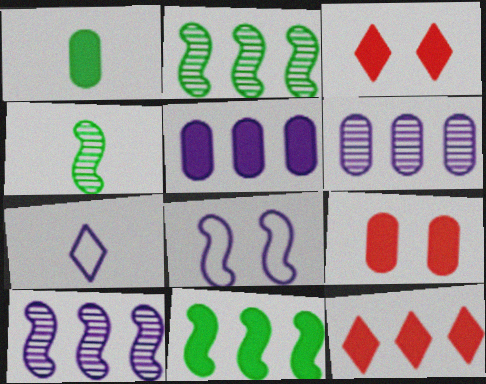[[1, 5, 9], 
[2, 7, 9], 
[5, 11, 12]]